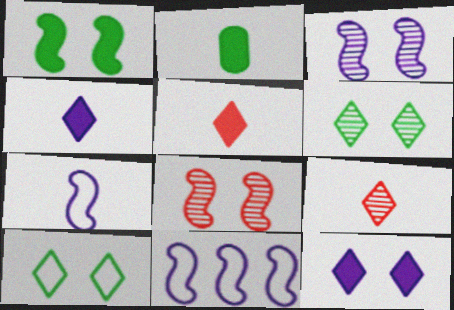[[2, 7, 9]]